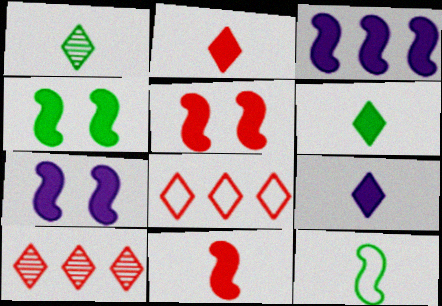[[2, 6, 9], 
[3, 4, 11], 
[4, 5, 7]]